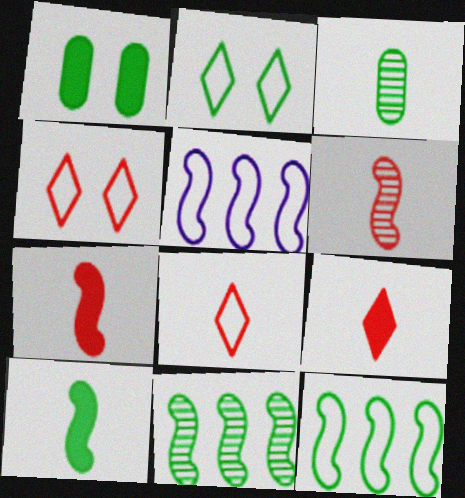[]